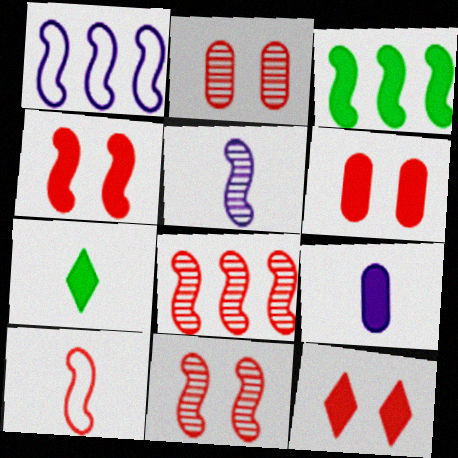[[1, 2, 7], 
[1, 3, 8], 
[3, 9, 12], 
[4, 6, 12], 
[4, 8, 10]]